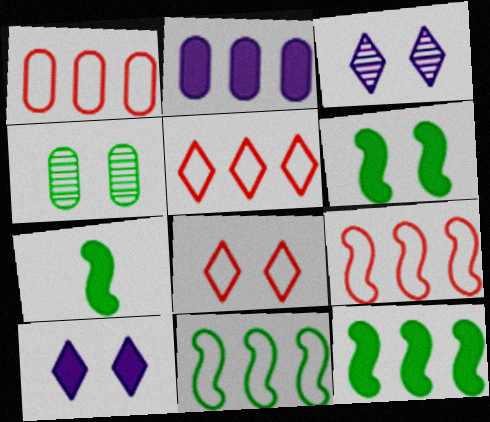[[1, 3, 7], 
[1, 5, 9], 
[6, 7, 12]]